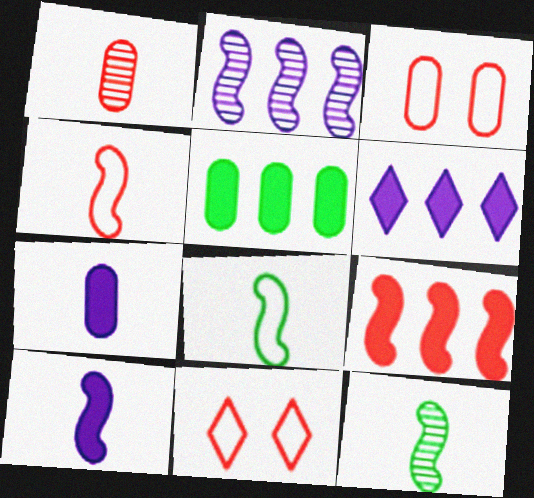[[1, 9, 11], 
[3, 6, 12], 
[4, 10, 12], 
[5, 6, 9]]